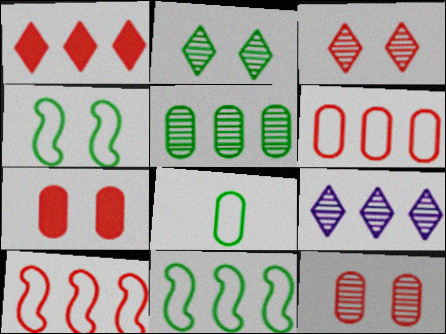[]